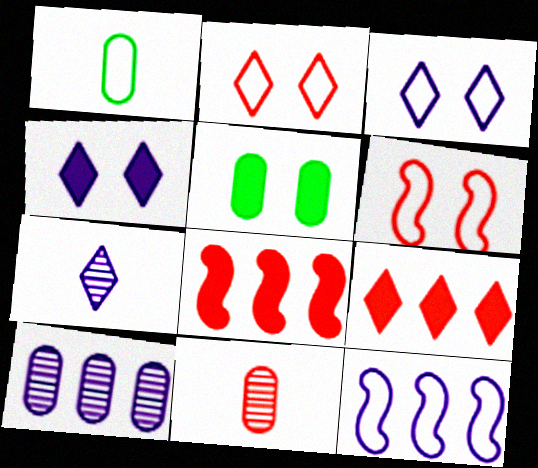[[1, 2, 12], 
[2, 8, 11], 
[6, 9, 11]]